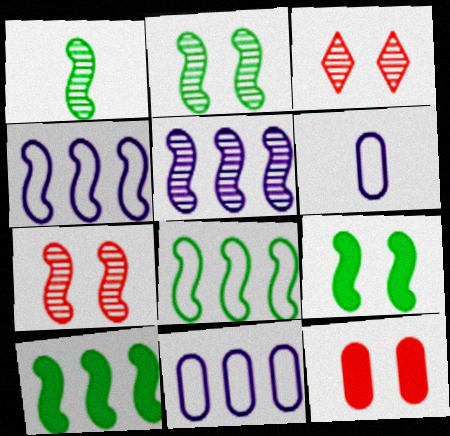[[1, 5, 7], 
[1, 8, 9], 
[3, 6, 10]]